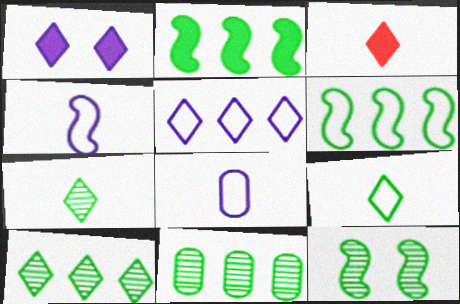[[7, 11, 12]]